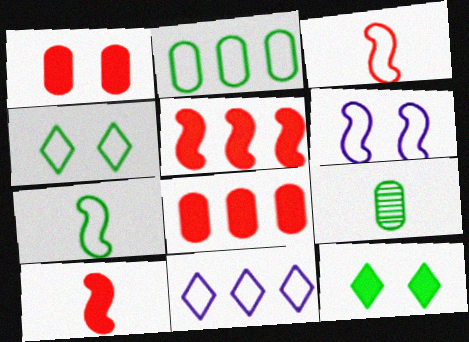[[2, 4, 7]]